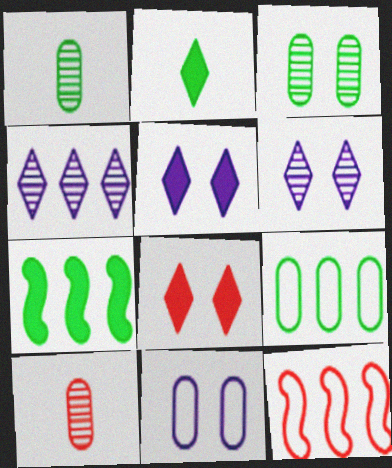[[1, 5, 12], 
[8, 10, 12]]